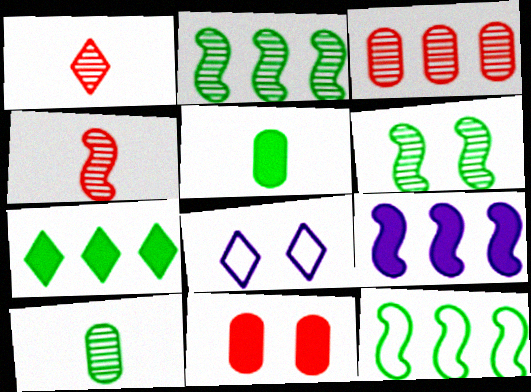[[1, 7, 8], 
[6, 8, 11]]